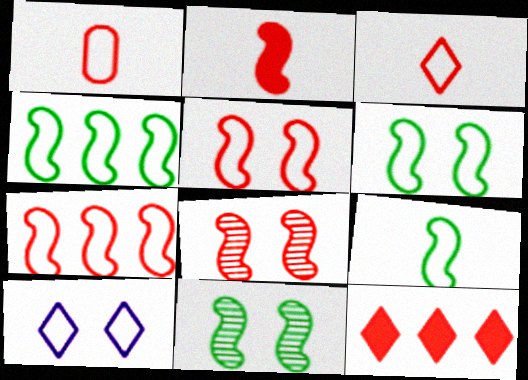[[1, 4, 10], 
[1, 8, 12], 
[2, 7, 8], 
[4, 6, 9]]